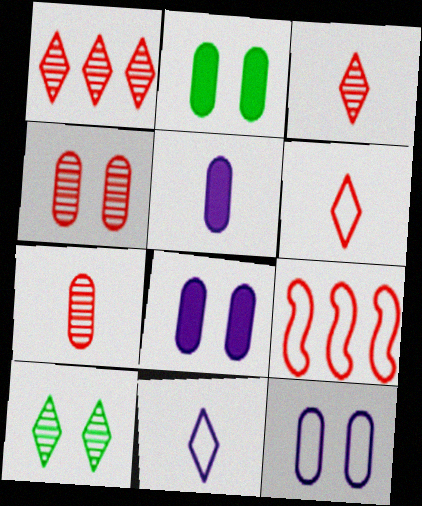[[2, 4, 12], 
[5, 9, 10]]